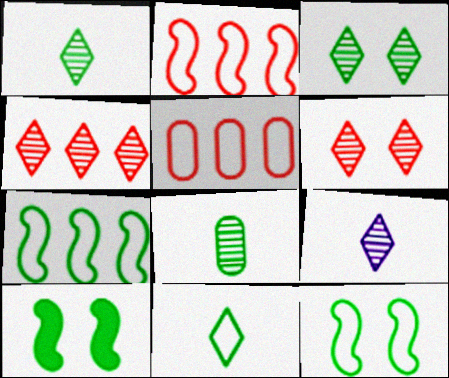[[3, 4, 9], 
[5, 9, 10]]